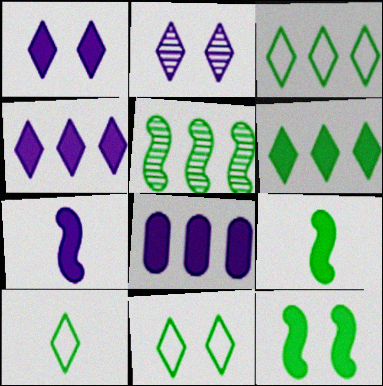[[1, 7, 8], 
[3, 10, 11]]